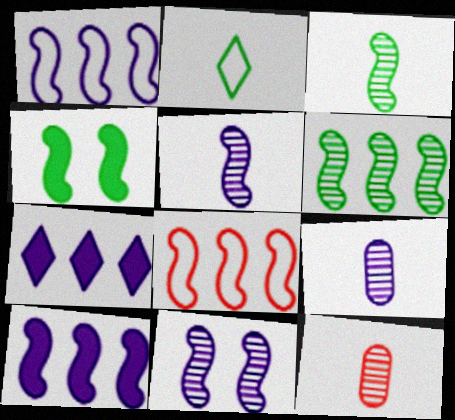[[4, 5, 8], 
[6, 8, 10]]